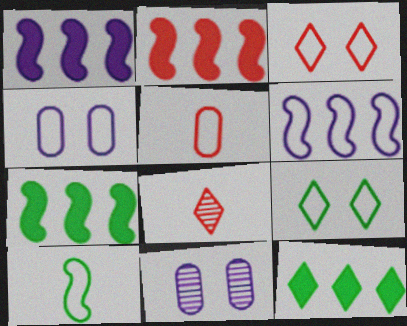[[1, 2, 7], 
[4, 7, 8], 
[5, 6, 9]]